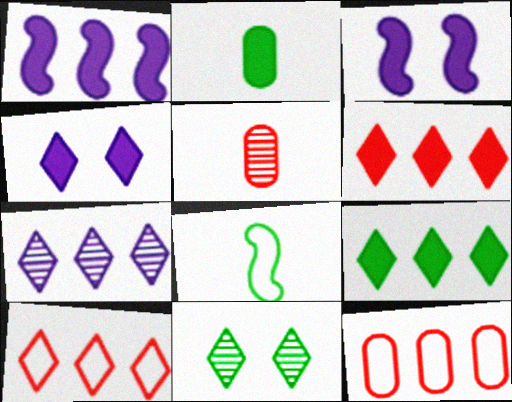[[2, 3, 6], 
[7, 9, 10]]